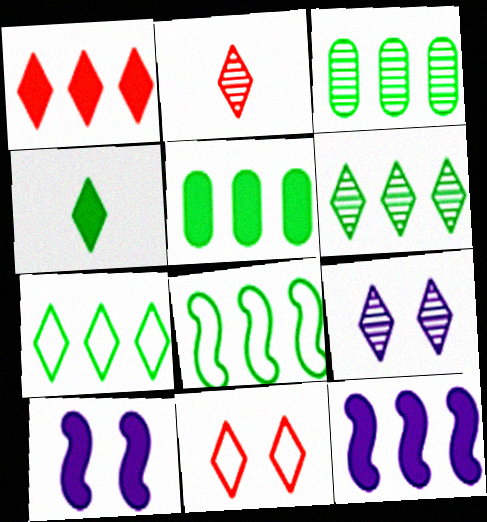[[1, 2, 11], 
[1, 5, 12], 
[2, 6, 9], 
[5, 6, 8]]